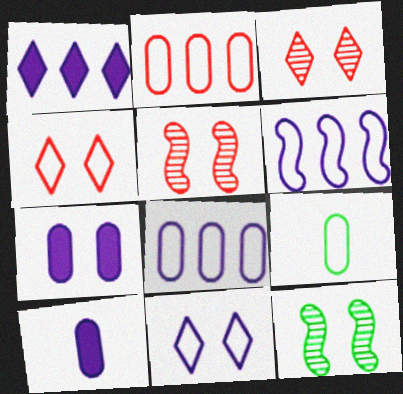[[1, 5, 9], 
[4, 6, 9], 
[4, 7, 12]]